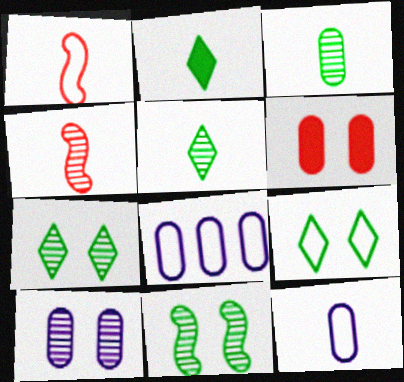[[1, 8, 9], 
[2, 4, 12], 
[3, 6, 8]]